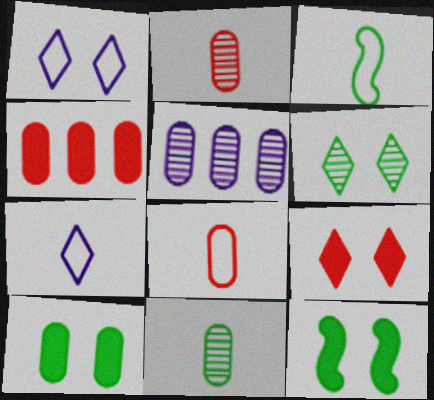[[1, 6, 9], 
[3, 5, 9], 
[3, 7, 8], 
[5, 8, 10]]